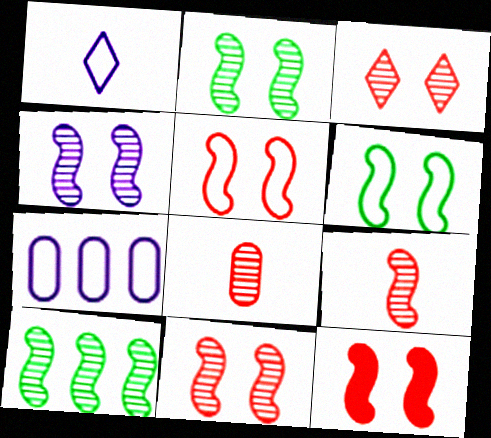[[2, 4, 11], 
[4, 6, 12], 
[4, 9, 10], 
[5, 11, 12]]